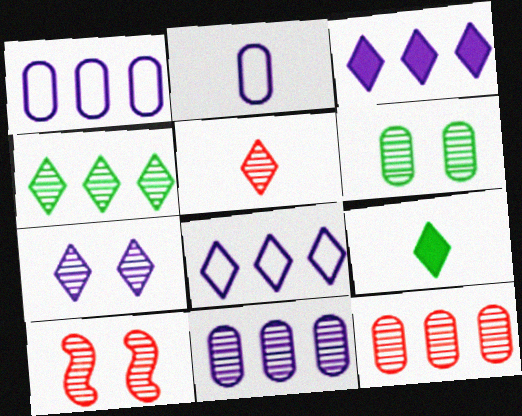[[1, 9, 10], 
[4, 5, 7], 
[5, 10, 12], 
[6, 7, 10]]